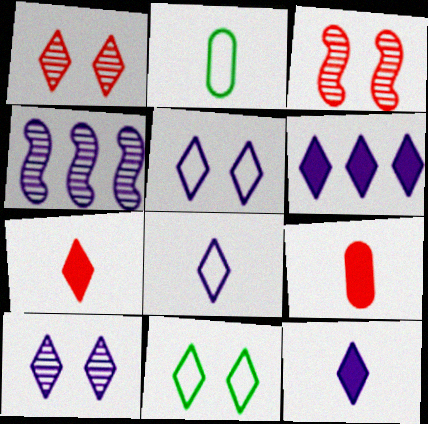[[2, 3, 6], 
[4, 9, 11], 
[6, 8, 10]]